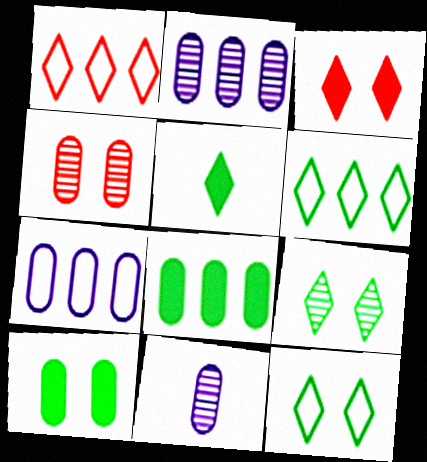[[5, 6, 9]]